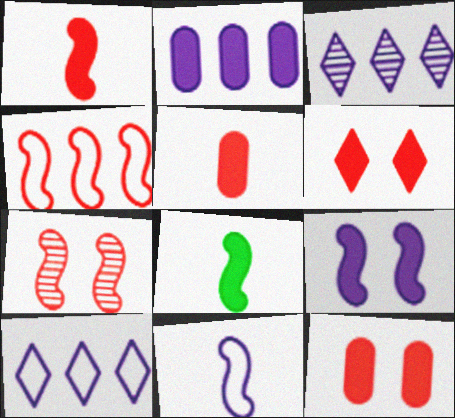[[1, 4, 7], 
[2, 6, 8]]